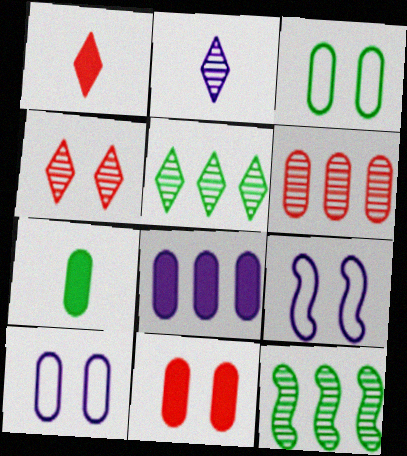[[1, 10, 12], 
[2, 4, 5], 
[2, 8, 9], 
[6, 7, 10], 
[7, 8, 11]]